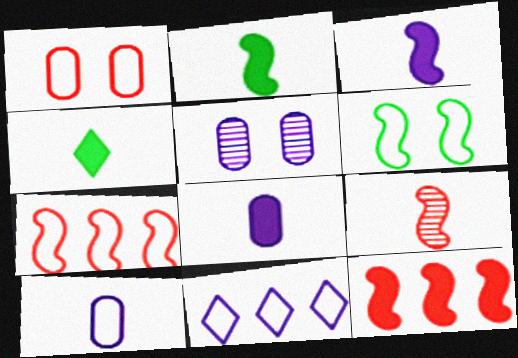[[3, 5, 11], 
[4, 5, 7], 
[4, 9, 10]]